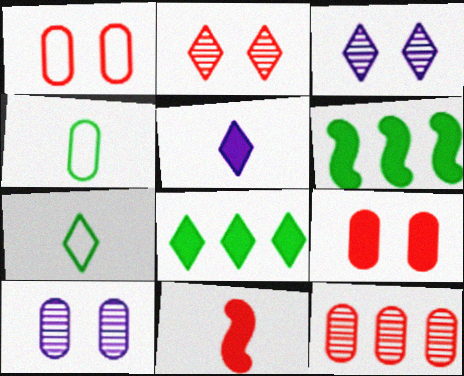[[5, 6, 9]]